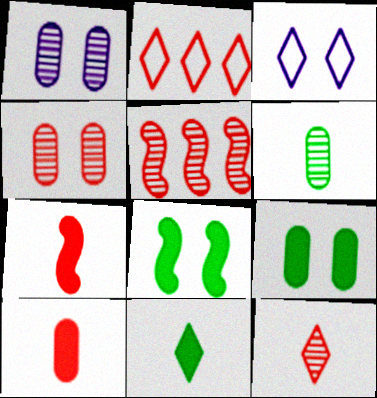[[2, 4, 7], 
[3, 4, 8], 
[4, 5, 12]]